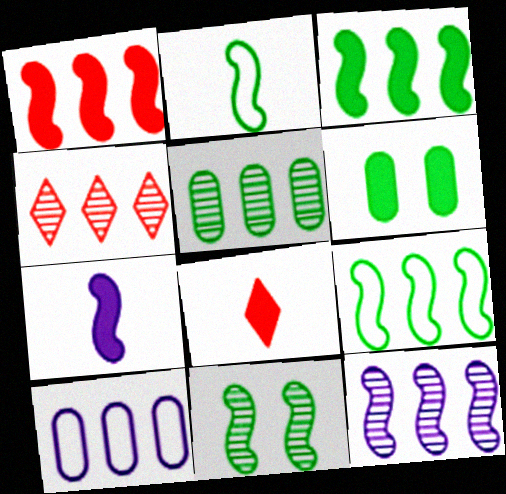[[1, 9, 12], 
[2, 3, 11], 
[3, 4, 10], 
[4, 5, 12], 
[8, 10, 11]]